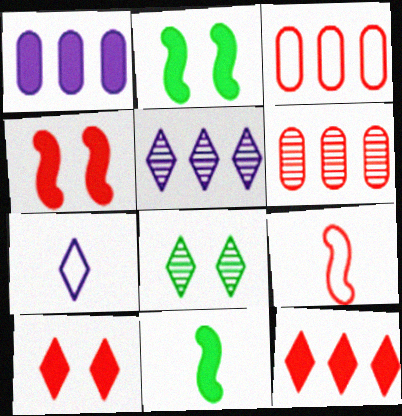[[1, 8, 9], 
[1, 10, 11], 
[2, 6, 7], 
[6, 9, 10], 
[7, 8, 12]]